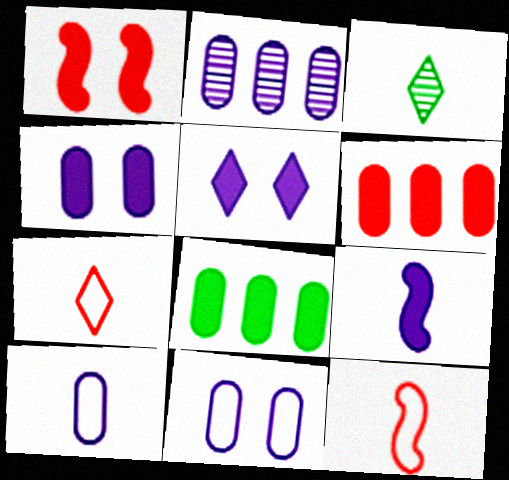[[2, 4, 10]]